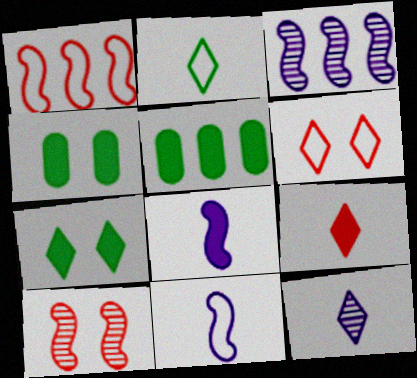[[1, 4, 12], 
[2, 9, 12]]